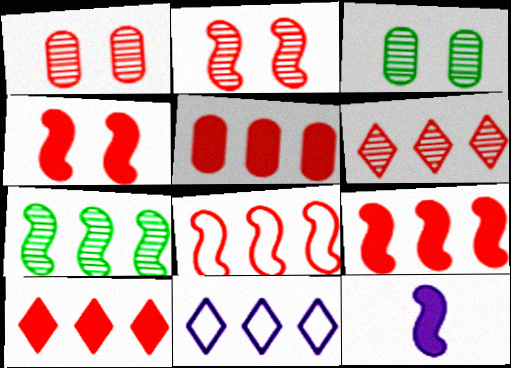[[5, 6, 8], 
[5, 7, 11], 
[5, 9, 10]]